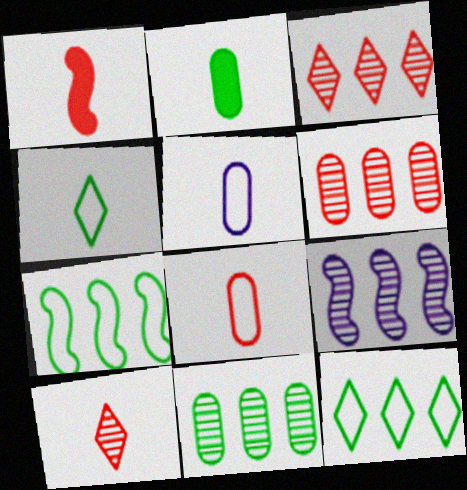[[1, 8, 10], 
[3, 9, 11]]